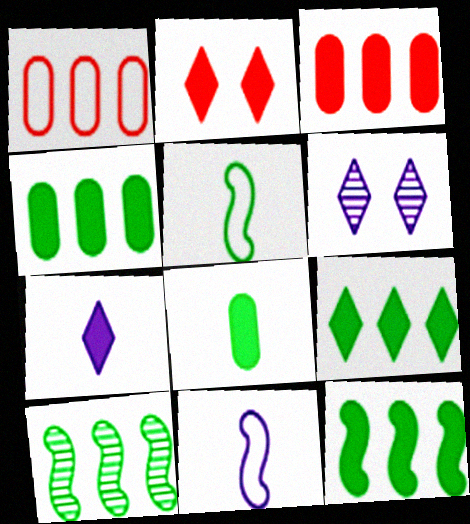[[2, 7, 9], 
[3, 5, 6], 
[4, 9, 12]]